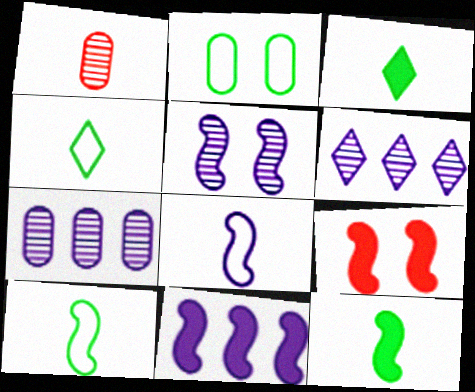[[1, 3, 8], 
[4, 7, 9], 
[5, 8, 11], 
[9, 11, 12]]